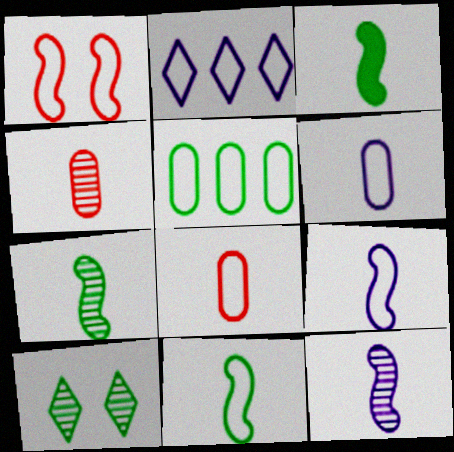[[3, 5, 10], 
[3, 7, 11]]